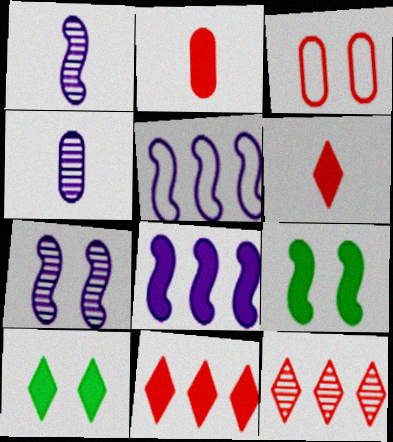[[2, 8, 10], 
[3, 7, 10]]